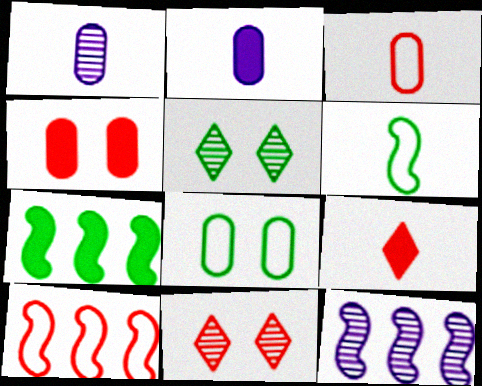[[1, 6, 9], 
[2, 5, 10], 
[7, 10, 12], 
[8, 9, 12]]